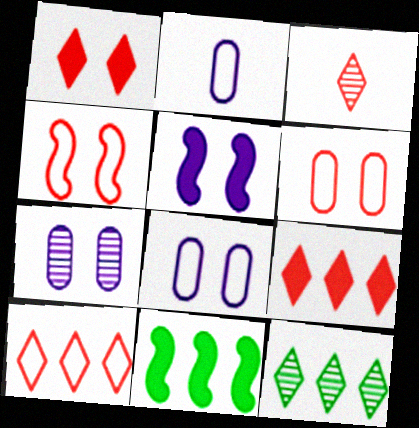[[1, 3, 10], 
[3, 8, 11]]